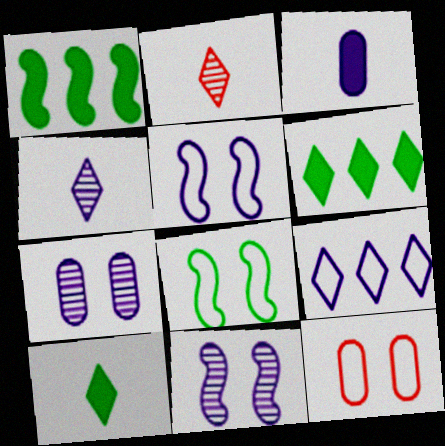[[1, 4, 12], 
[3, 9, 11]]